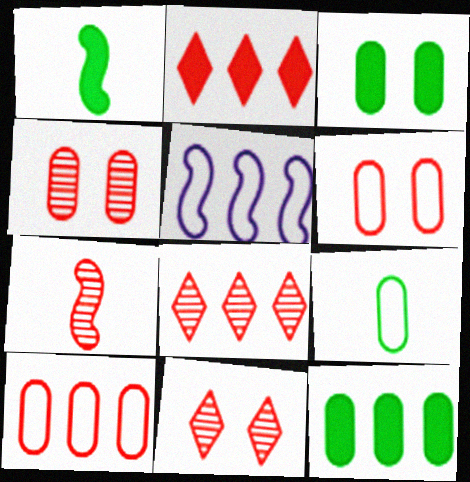[[2, 6, 7], 
[4, 7, 8], 
[5, 8, 12]]